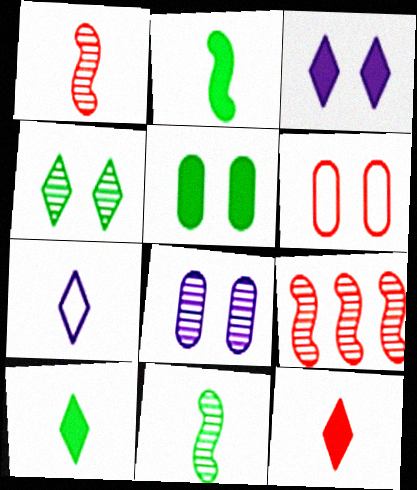[[5, 6, 8], 
[5, 7, 9], 
[6, 9, 12]]